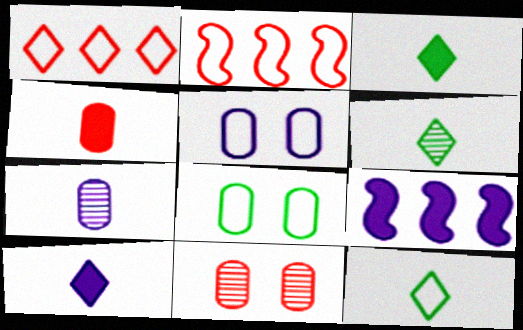[[2, 5, 12], 
[3, 6, 12], 
[9, 11, 12]]